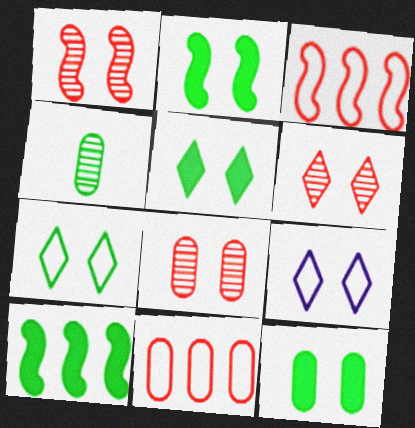[[1, 6, 8], 
[1, 9, 12], 
[2, 5, 12], 
[2, 8, 9], 
[4, 7, 10], 
[5, 6, 9]]